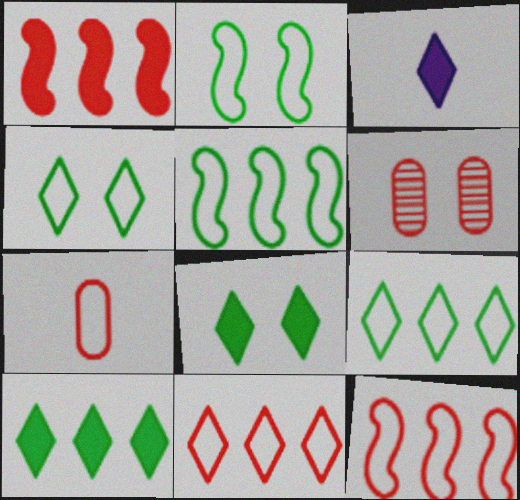[[3, 5, 6]]